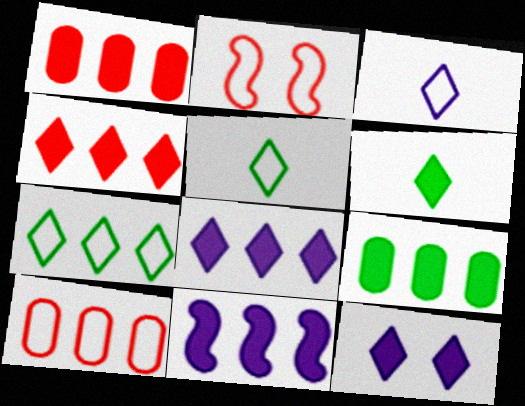[[4, 6, 12], 
[4, 9, 11]]